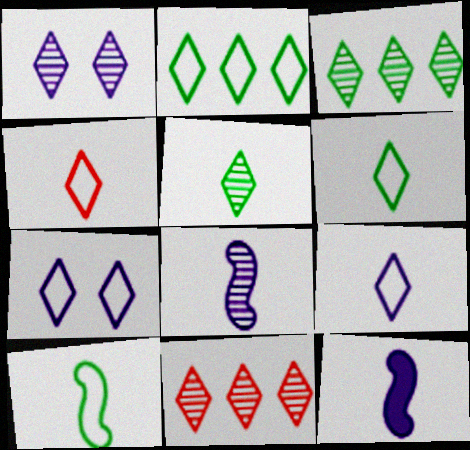[[1, 5, 11], 
[2, 4, 7], 
[4, 6, 9]]